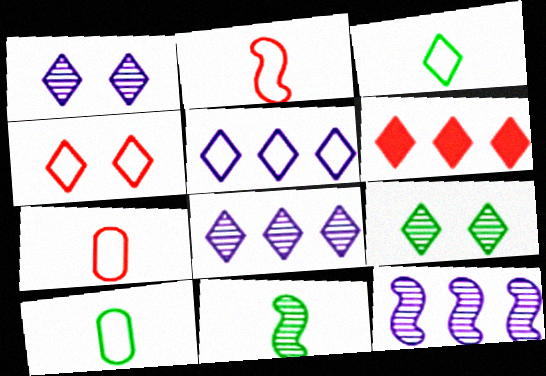[[1, 3, 6], 
[3, 4, 5]]